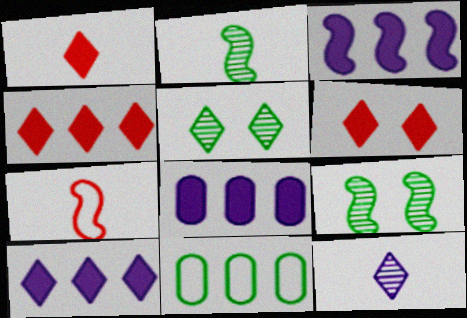[[1, 4, 6], 
[3, 7, 9], 
[3, 8, 10], 
[5, 7, 8]]